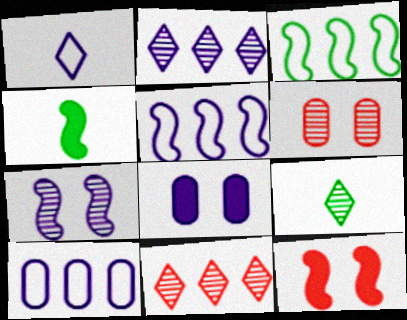[[9, 10, 12]]